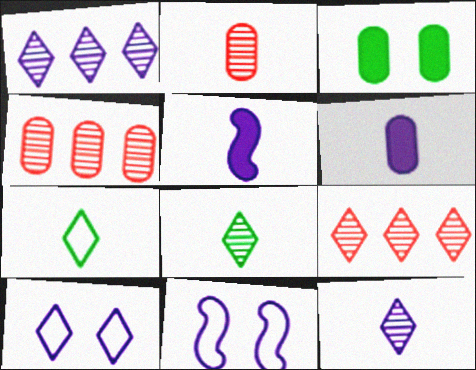[[1, 6, 11], 
[2, 5, 7]]